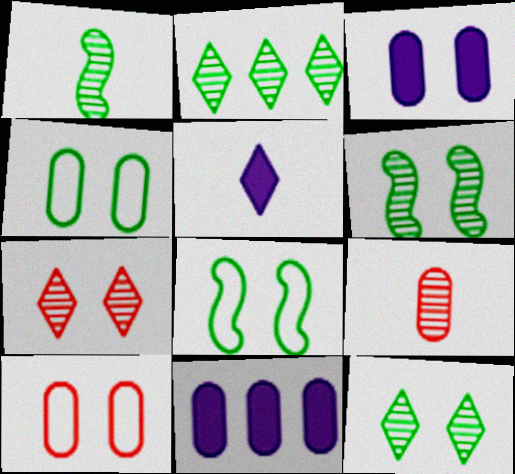[[3, 7, 8], 
[4, 9, 11]]